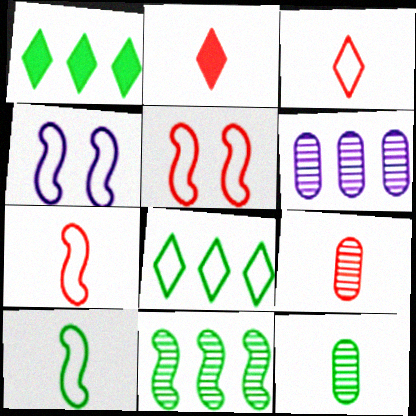[[1, 4, 9], 
[2, 7, 9]]